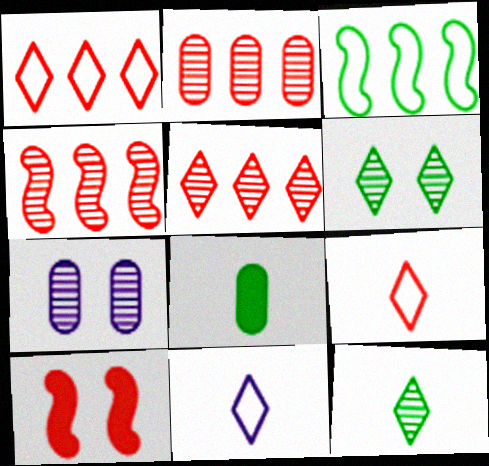[[2, 4, 5], 
[2, 9, 10], 
[3, 6, 8], 
[4, 7, 12]]